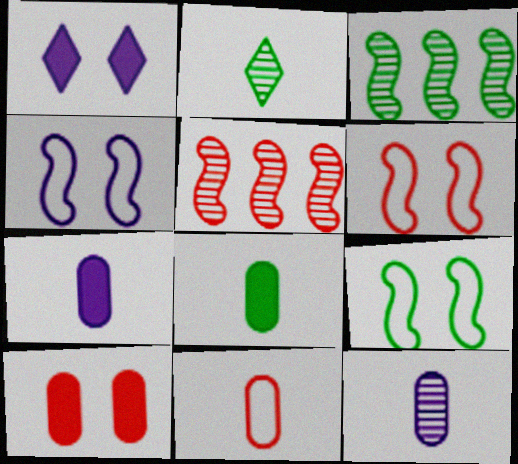[[1, 3, 11], 
[4, 6, 9], 
[8, 11, 12]]